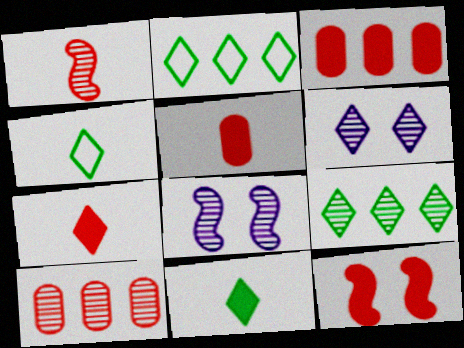[[2, 5, 8], 
[2, 6, 7], 
[3, 4, 8], 
[3, 7, 12]]